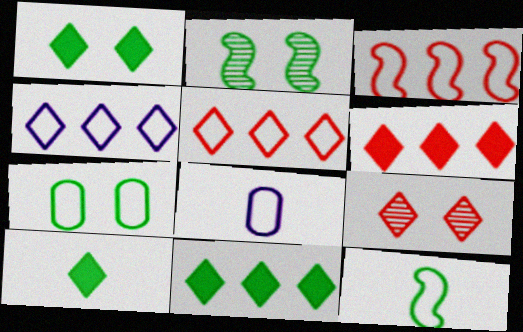[[1, 2, 7], 
[1, 10, 11], 
[2, 6, 8], 
[4, 9, 10]]